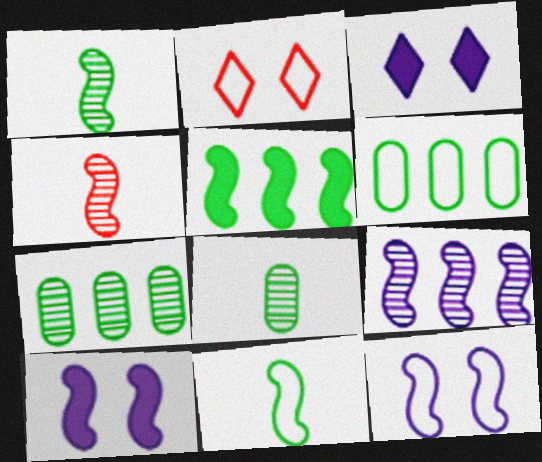[[3, 4, 6], 
[4, 5, 12]]